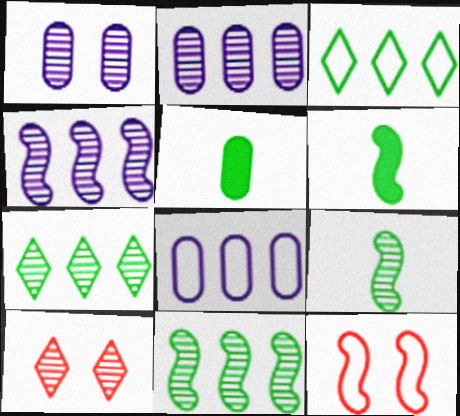[[2, 9, 10], 
[4, 6, 12], 
[6, 8, 10]]